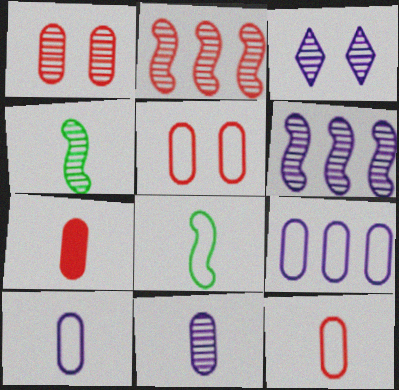[[3, 6, 11]]